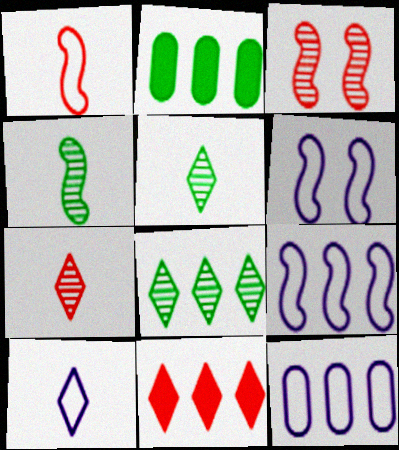[[2, 3, 10], 
[2, 6, 7], 
[6, 10, 12]]